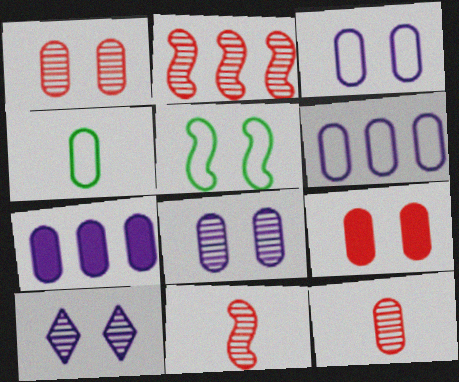[[1, 4, 7], 
[5, 9, 10]]